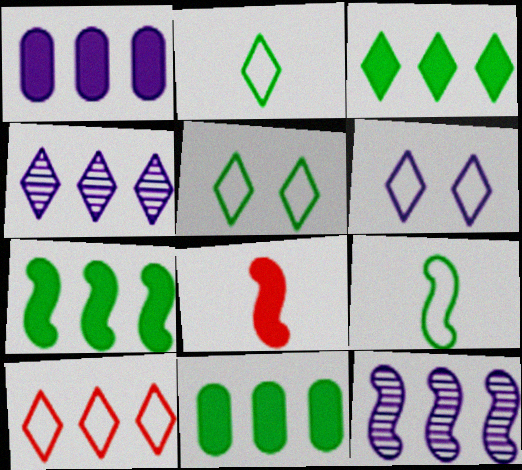[[2, 6, 10], 
[3, 4, 10], 
[3, 7, 11], 
[10, 11, 12]]